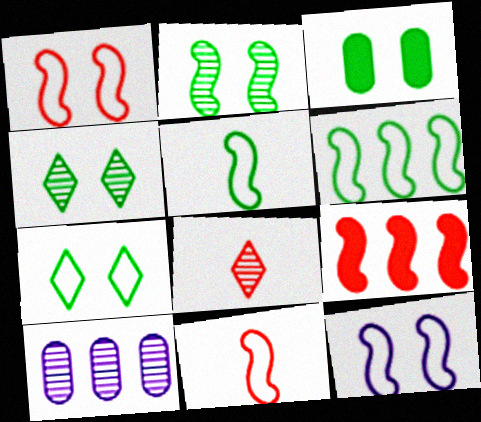[[2, 3, 7], 
[2, 8, 10], 
[6, 11, 12]]